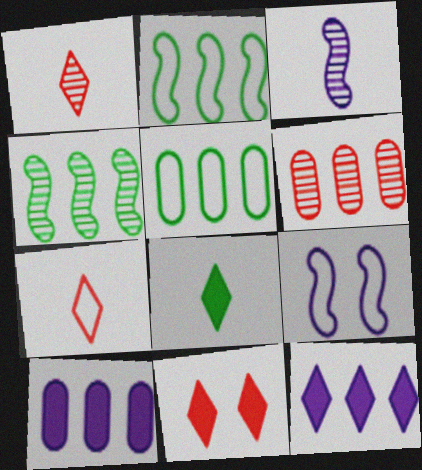[[2, 6, 12], 
[3, 5, 11], 
[5, 6, 10], 
[5, 7, 9], 
[6, 8, 9], 
[8, 11, 12]]